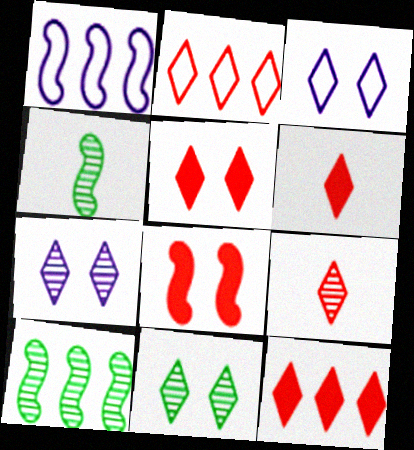[[1, 4, 8], 
[2, 5, 9], 
[3, 5, 11], 
[5, 6, 12]]